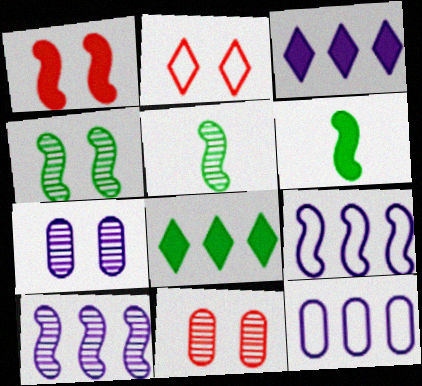[[1, 2, 11], 
[1, 5, 9], 
[3, 10, 12]]